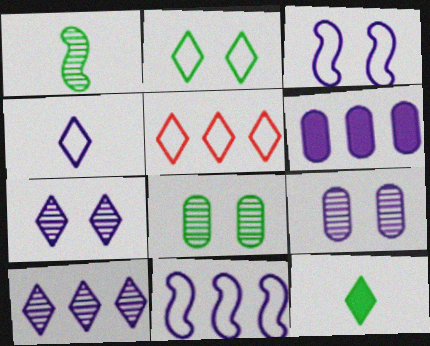[[2, 4, 5], 
[5, 7, 12], 
[6, 10, 11]]